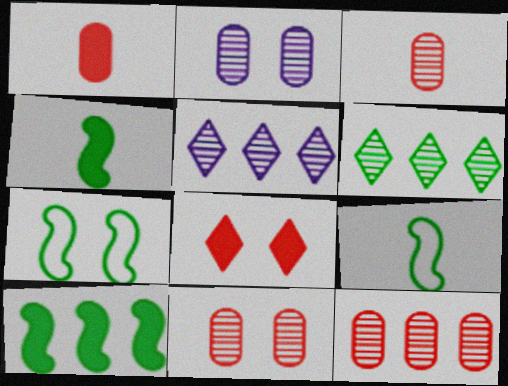[[1, 5, 7], 
[2, 7, 8], 
[3, 11, 12]]